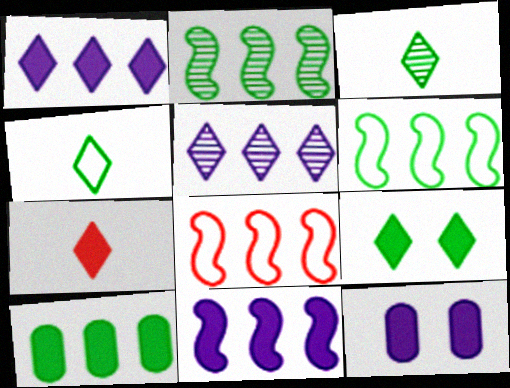[[1, 7, 9], 
[2, 8, 11], 
[3, 8, 12], 
[5, 8, 10]]